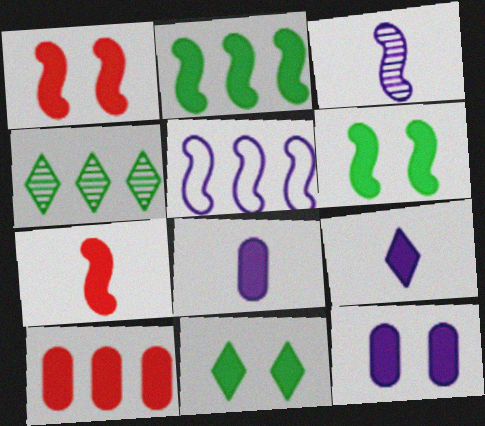[[1, 11, 12], 
[4, 5, 10], 
[6, 9, 10]]